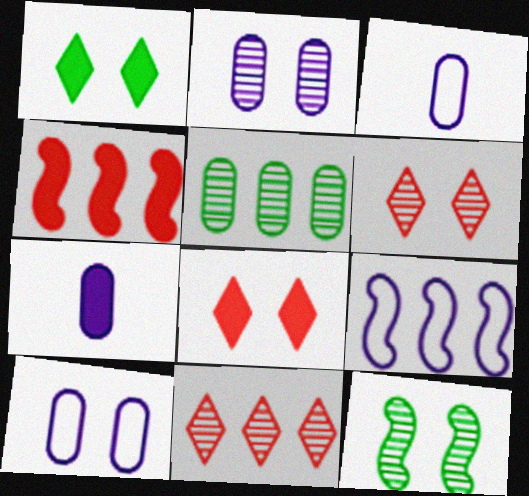[[1, 4, 7], 
[2, 6, 12], 
[8, 10, 12]]